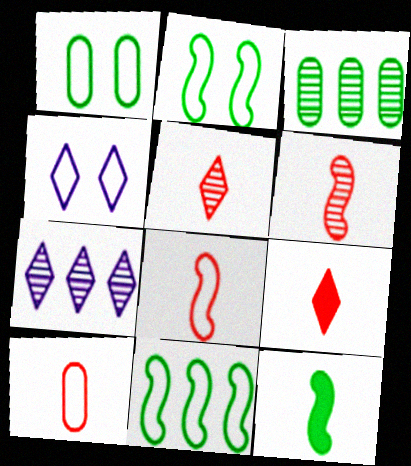[[4, 10, 11], 
[6, 9, 10]]